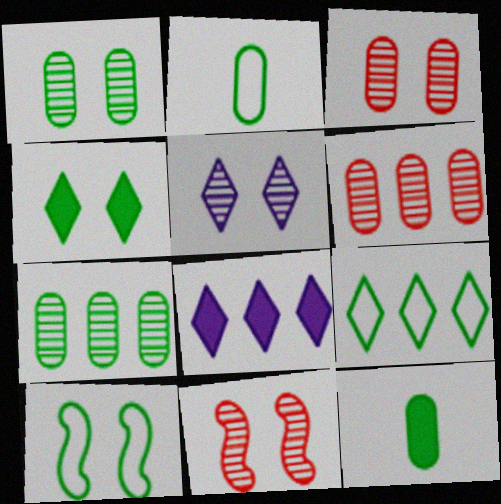[[1, 4, 10], 
[1, 5, 11], 
[2, 8, 11], 
[2, 9, 10]]